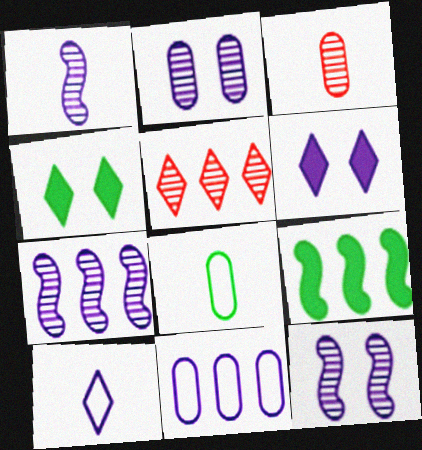[[1, 6, 11], 
[1, 7, 12], 
[4, 5, 10], 
[5, 9, 11]]